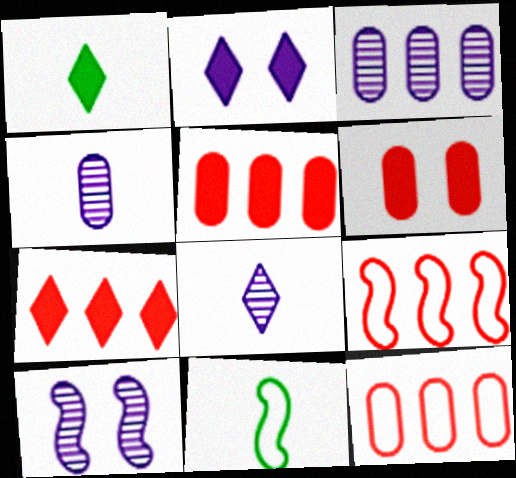[[1, 2, 7], 
[1, 10, 12], 
[3, 8, 10]]